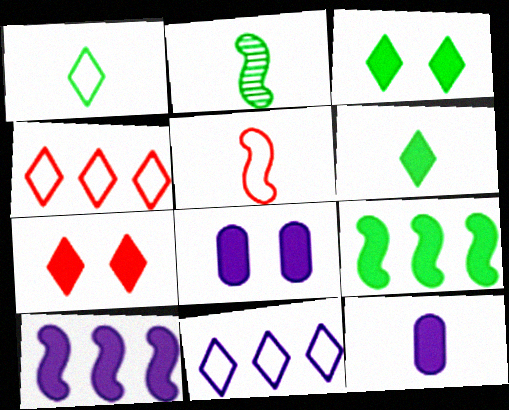[[2, 4, 8], 
[7, 9, 12]]